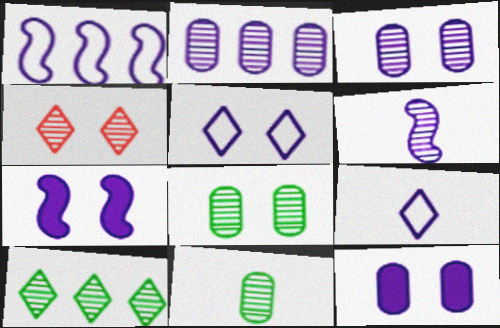[[1, 6, 7], 
[2, 7, 9], 
[3, 5, 7]]